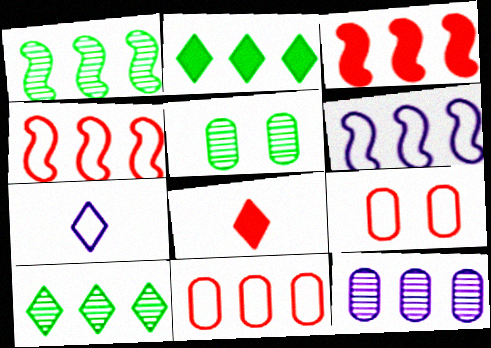[[1, 3, 6], 
[2, 4, 12], 
[3, 5, 7], 
[5, 6, 8]]